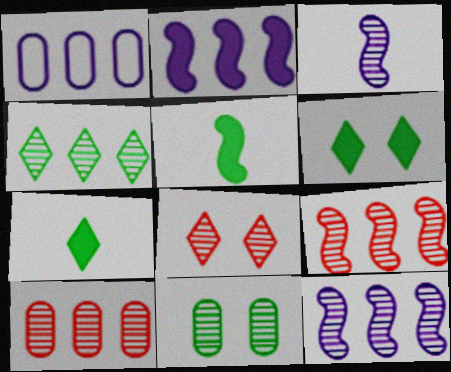[[1, 5, 8], 
[4, 10, 12]]